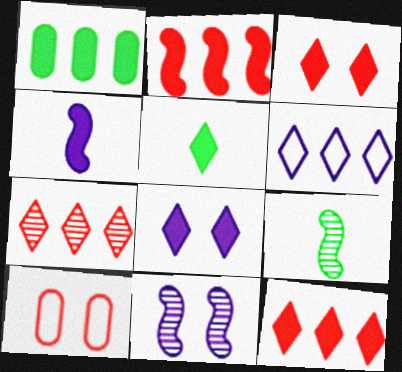[[1, 3, 4], 
[5, 8, 12]]